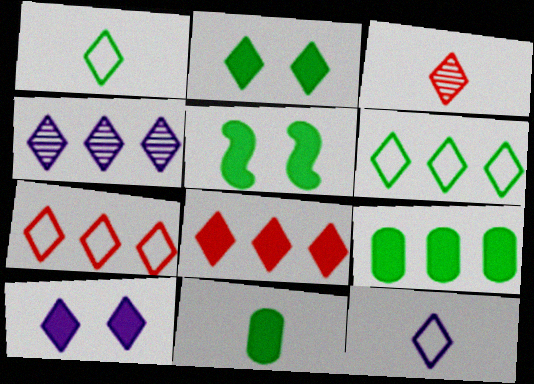[[3, 6, 10], 
[4, 6, 8], 
[4, 10, 12]]